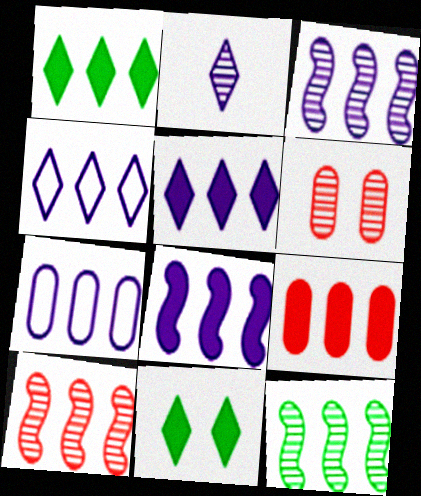[[1, 7, 10], 
[1, 8, 9], 
[2, 6, 12], 
[3, 5, 7], 
[3, 10, 12], 
[4, 9, 12]]